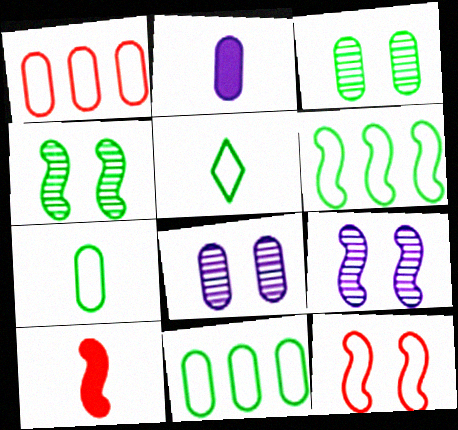[[1, 2, 3], 
[6, 9, 10]]